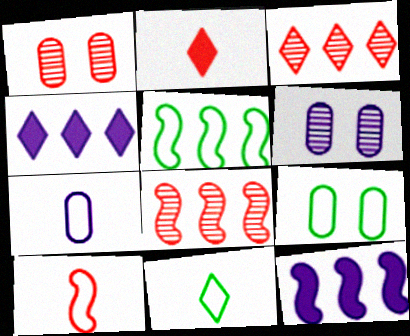[[1, 11, 12], 
[2, 5, 6], 
[5, 8, 12], 
[5, 9, 11], 
[7, 10, 11]]